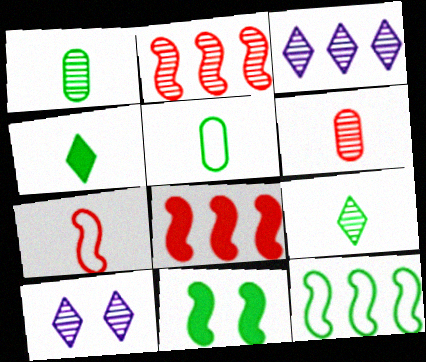[[1, 2, 10], 
[5, 8, 10]]